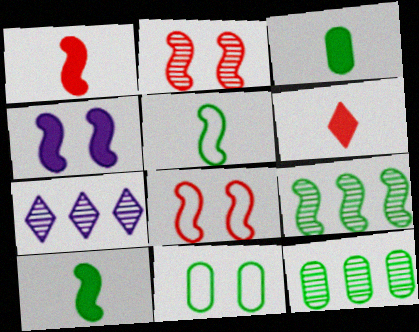[[1, 7, 11], 
[3, 7, 8], 
[3, 11, 12]]